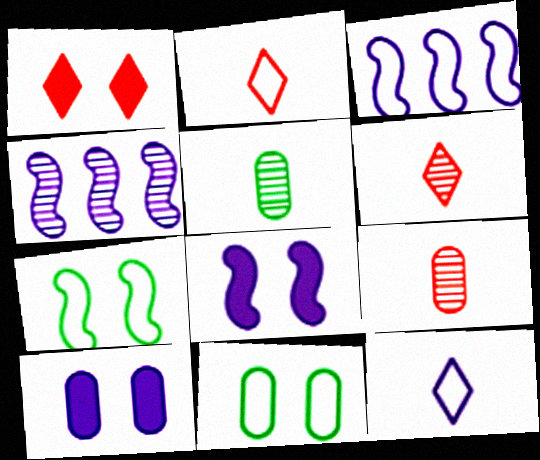[[1, 3, 5], 
[2, 3, 11], 
[4, 10, 12]]